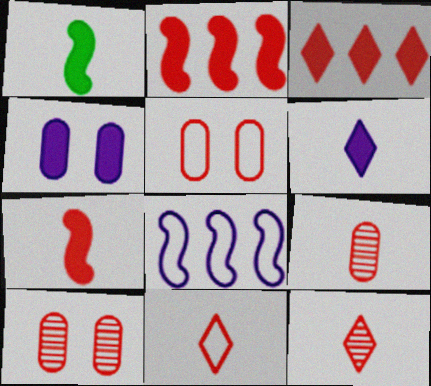[[1, 3, 4], 
[2, 5, 12], 
[2, 10, 11], 
[7, 9, 11]]